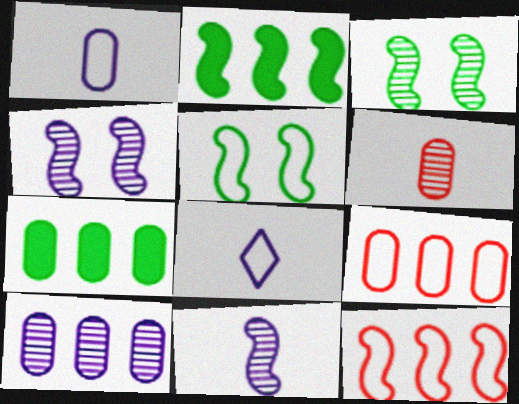[[5, 8, 9], 
[7, 9, 10]]